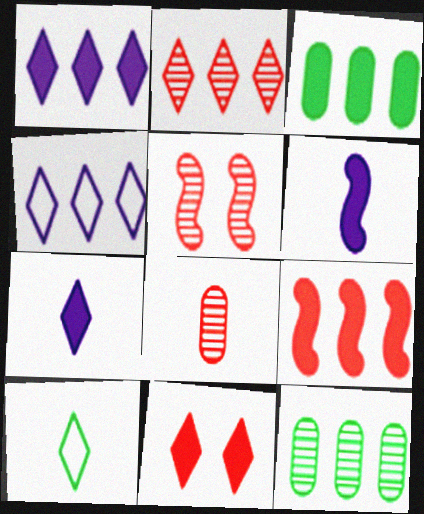[[1, 3, 9], 
[2, 5, 8], 
[3, 6, 11], 
[4, 9, 12], 
[6, 8, 10]]